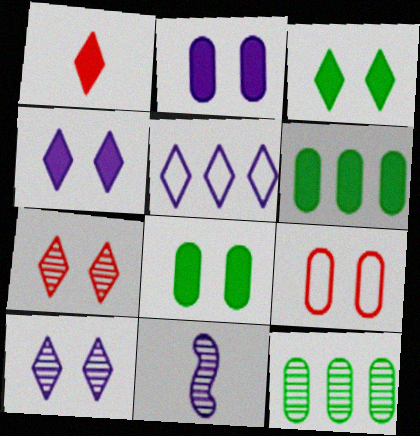[[2, 5, 11], 
[7, 11, 12]]